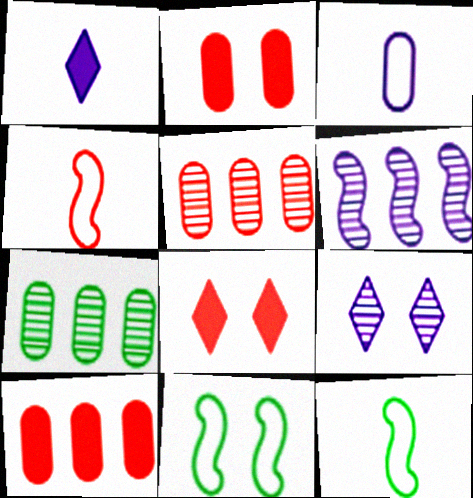[[1, 5, 11], 
[2, 3, 7], 
[2, 9, 11], 
[4, 5, 8], 
[9, 10, 12]]